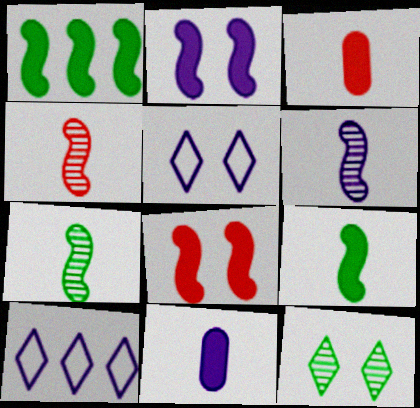[[4, 6, 7]]